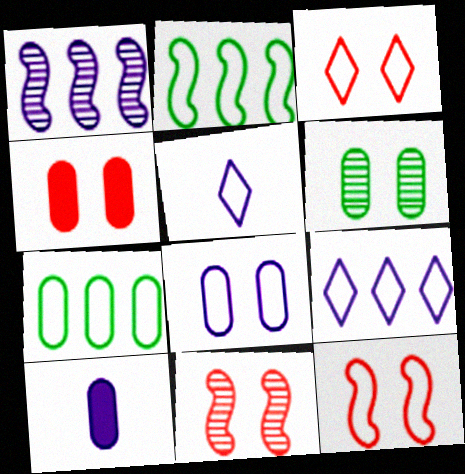[[3, 4, 11], 
[4, 6, 8], 
[5, 7, 12]]